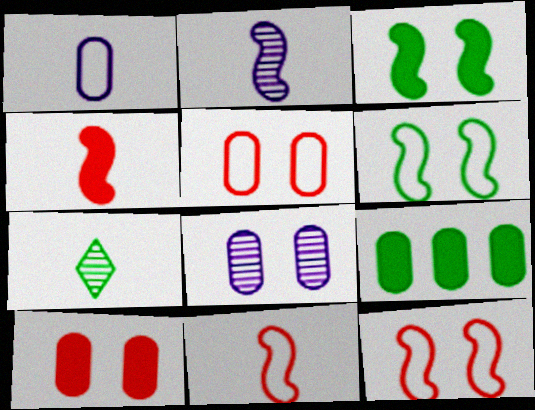[[1, 4, 7], 
[6, 7, 9]]